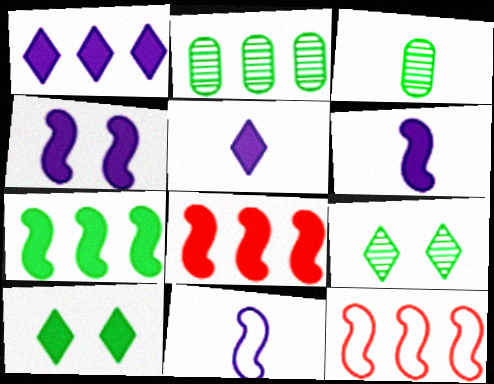[[1, 2, 12]]